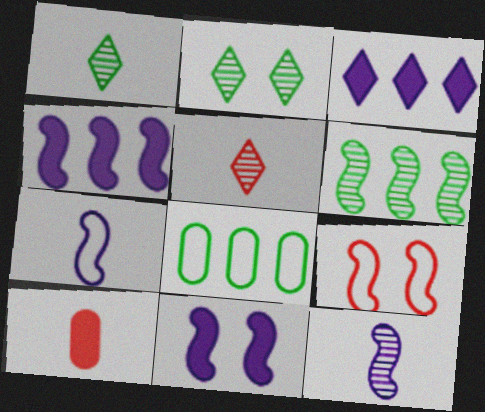[[1, 7, 10], 
[5, 8, 11]]